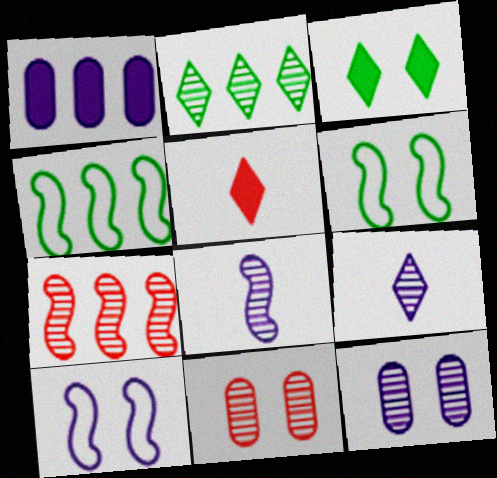[[1, 9, 10], 
[2, 8, 11], 
[3, 10, 11], 
[4, 5, 12]]